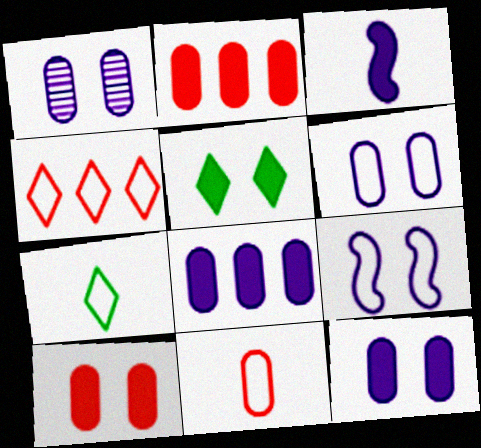[[1, 6, 12], 
[2, 3, 5]]